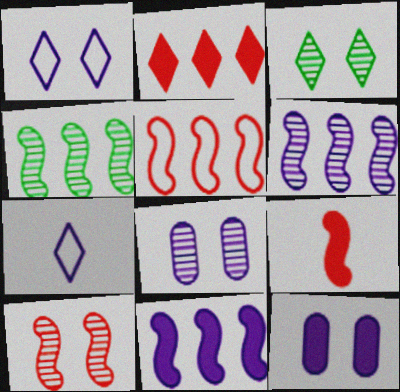[[2, 3, 7], 
[3, 8, 10], 
[4, 5, 11], 
[5, 9, 10], 
[6, 7, 12], 
[7, 8, 11]]